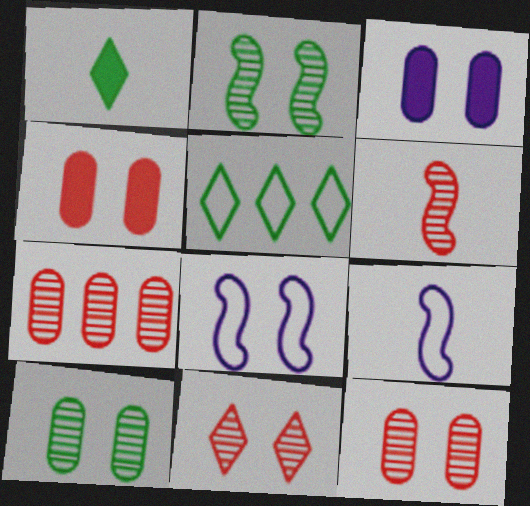[[1, 7, 8], 
[3, 5, 6], 
[6, 7, 11]]